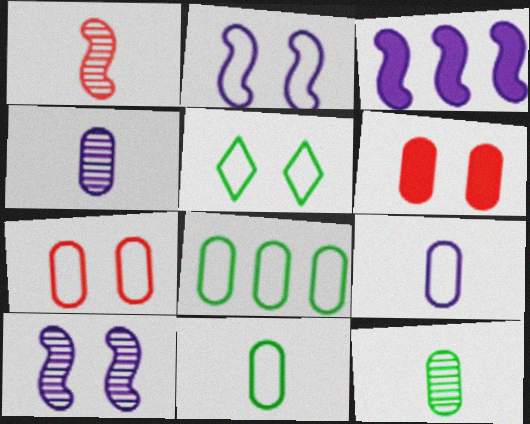[[2, 5, 7], 
[4, 6, 8], 
[5, 6, 10], 
[7, 8, 9]]